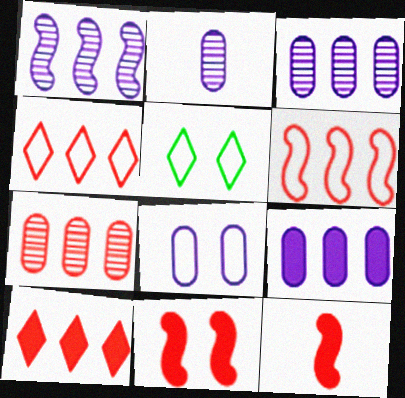[[2, 8, 9], 
[3, 5, 12], 
[6, 7, 10]]